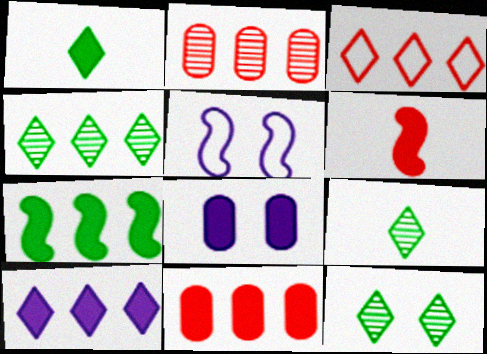[[1, 2, 5], 
[3, 4, 10], 
[4, 9, 12], 
[5, 9, 11], 
[7, 10, 11]]